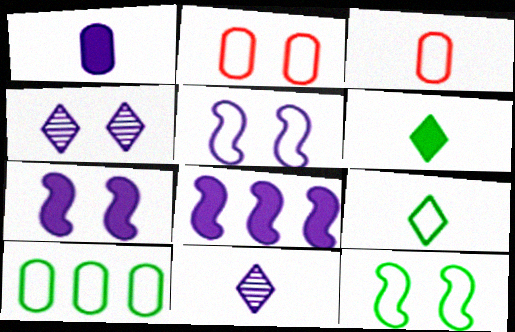[[9, 10, 12]]